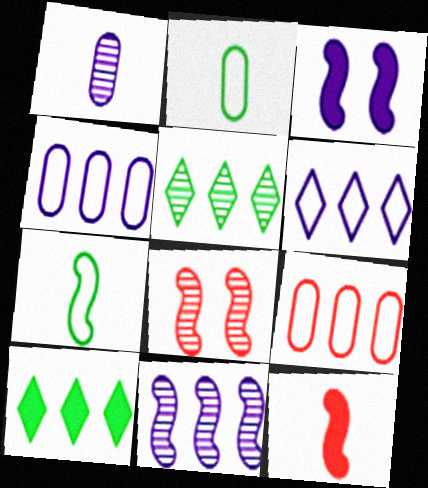[[1, 3, 6], 
[1, 5, 8], 
[9, 10, 11]]